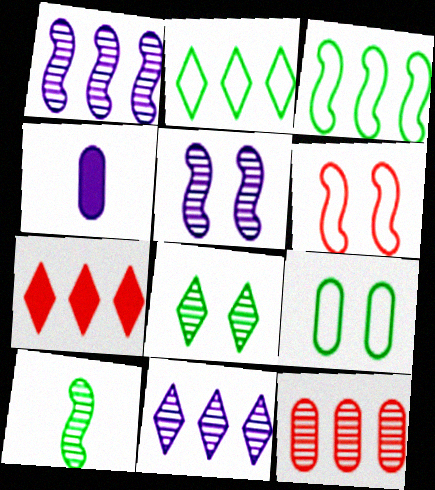[[2, 7, 11], 
[4, 9, 12]]